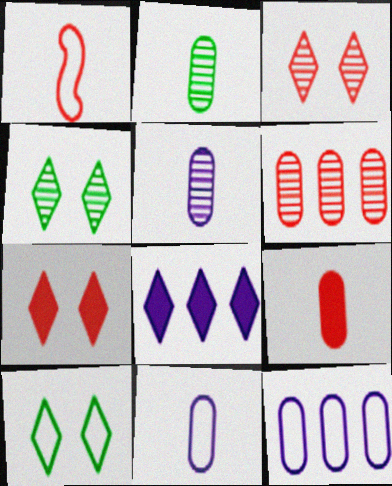[[1, 6, 7], 
[1, 10, 12], 
[2, 9, 11]]